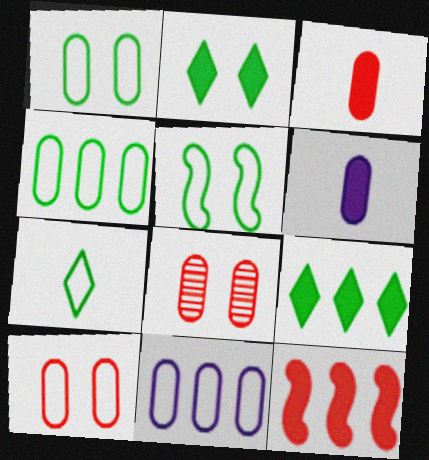[[2, 6, 12], 
[4, 5, 7], 
[4, 6, 8]]